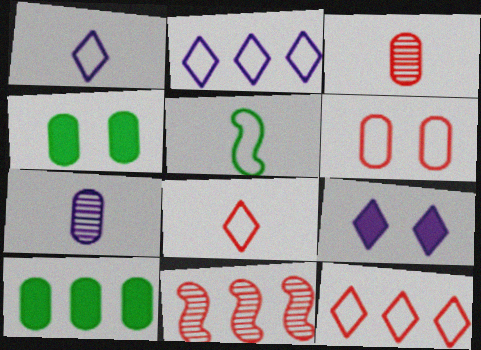[[1, 4, 11], 
[2, 5, 6], 
[2, 10, 11], 
[6, 7, 10]]